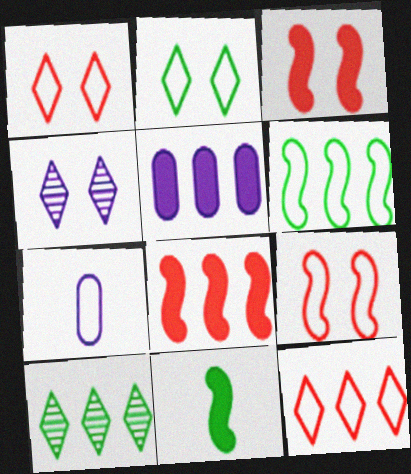[[1, 6, 7], 
[3, 7, 10]]